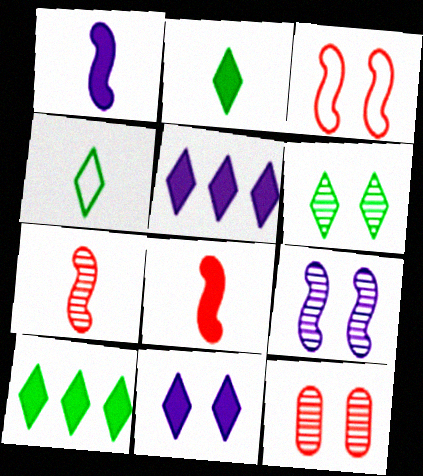[[4, 6, 10], 
[6, 9, 12]]